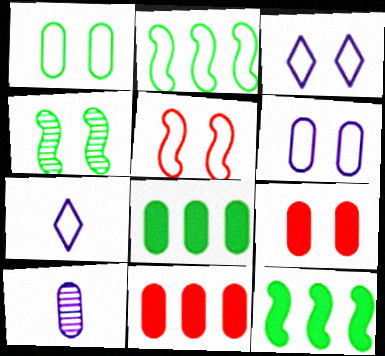[[1, 3, 5], 
[1, 10, 11], 
[3, 4, 9], 
[4, 7, 11]]